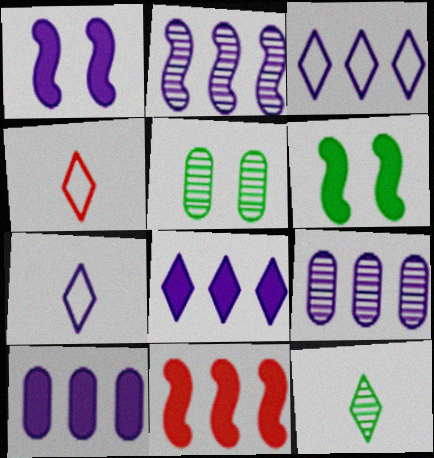[[1, 7, 9], 
[2, 3, 10], 
[4, 6, 9], 
[5, 7, 11]]